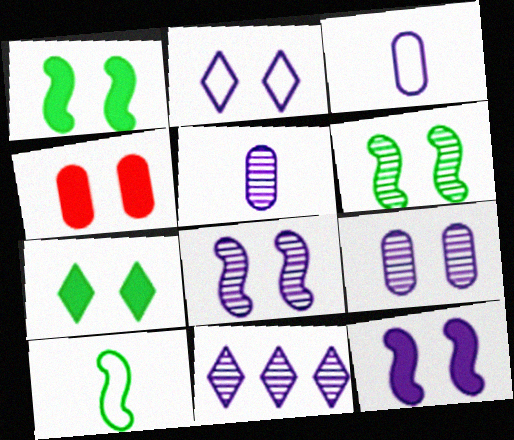[[2, 4, 6], 
[2, 9, 12], 
[3, 11, 12], 
[4, 7, 12], 
[4, 10, 11], 
[5, 8, 11]]